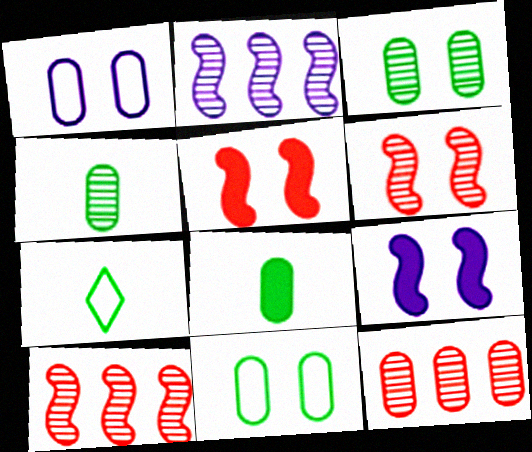[[1, 8, 12], 
[7, 9, 12]]